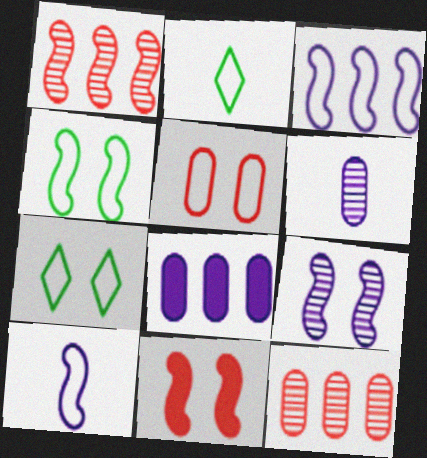[[2, 3, 5], 
[4, 9, 11]]